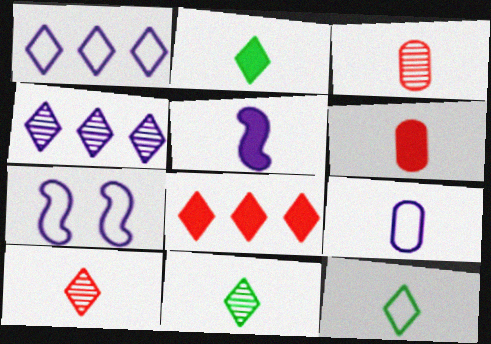[[1, 7, 9], 
[2, 5, 6], 
[2, 11, 12], 
[3, 5, 12]]